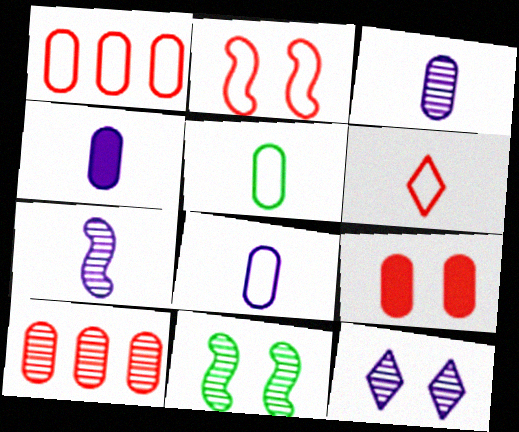[[1, 2, 6], 
[3, 4, 8]]